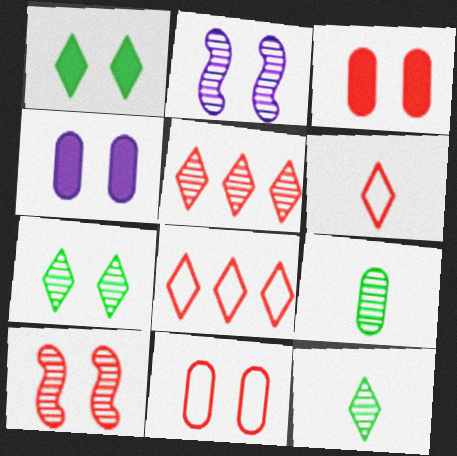[[1, 2, 11], 
[2, 5, 9]]